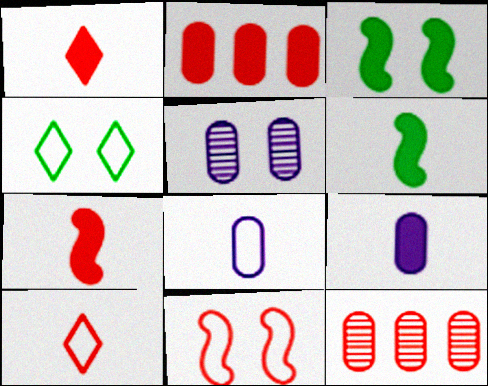[[1, 6, 9], 
[1, 11, 12]]